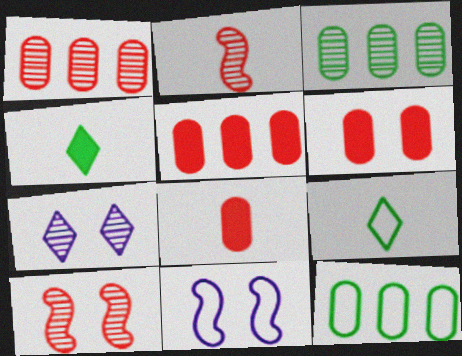[[1, 4, 11], 
[2, 3, 7], 
[5, 6, 8]]